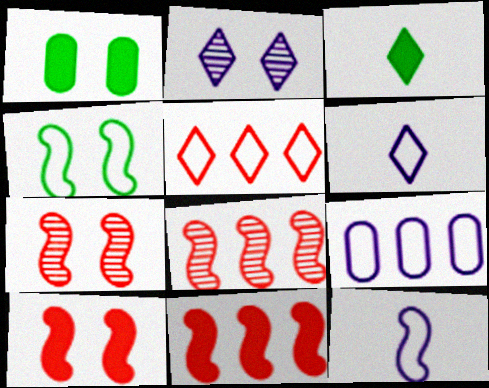[[1, 6, 8], 
[2, 3, 5], 
[3, 7, 9]]